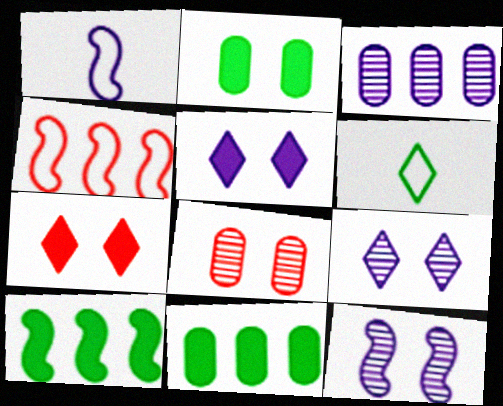[[1, 3, 5]]